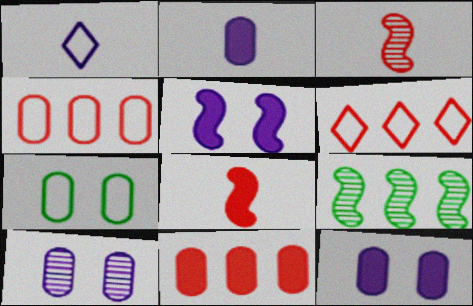[]